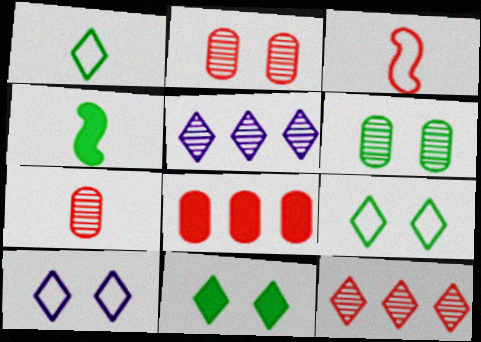[]